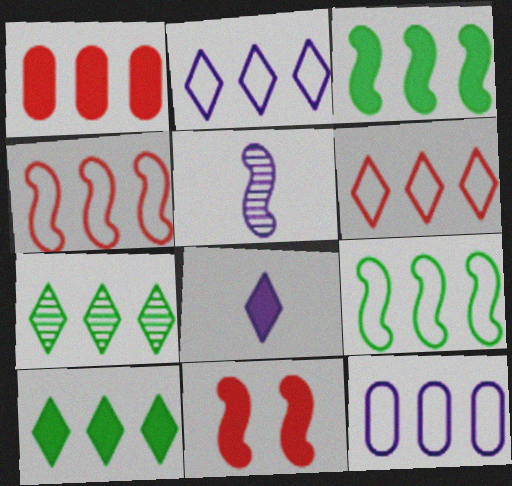[[5, 9, 11], 
[6, 9, 12]]